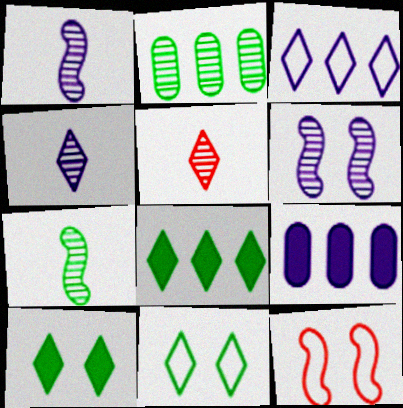[[2, 5, 6], 
[3, 5, 10]]